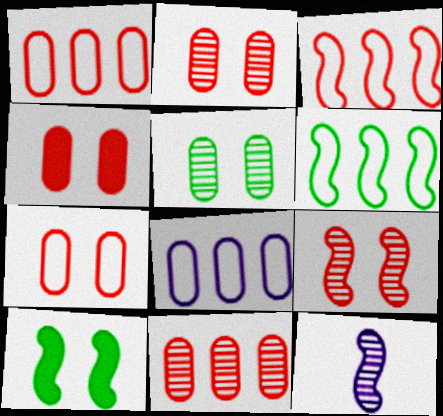[[2, 4, 7], 
[3, 10, 12]]